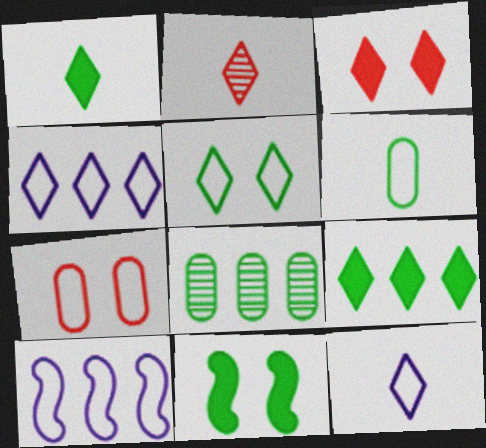[[1, 2, 12]]